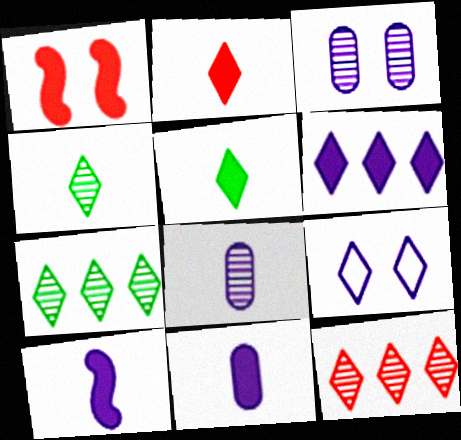[[2, 7, 9], 
[5, 9, 12]]